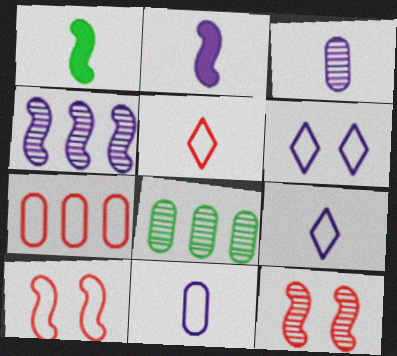[[1, 3, 5], 
[1, 4, 10], 
[2, 3, 9], 
[5, 7, 10]]